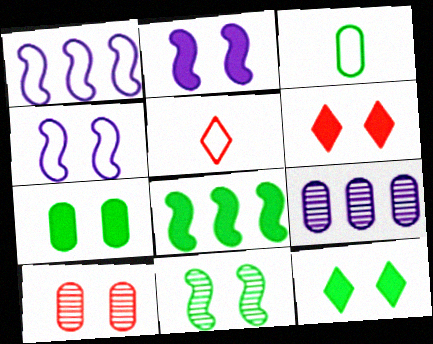[[2, 6, 7], 
[4, 10, 12]]